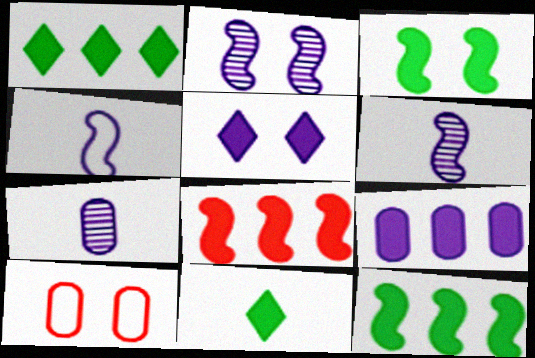[[1, 6, 10], 
[1, 8, 9]]